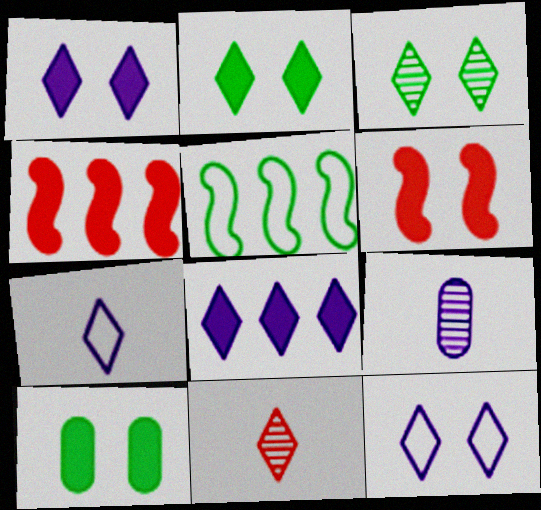[[1, 6, 10]]